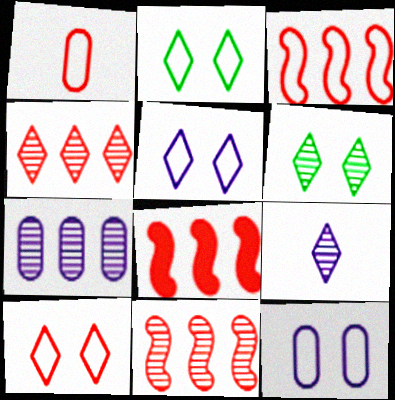[[1, 3, 10], 
[2, 5, 10], 
[3, 8, 11], 
[4, 6, 9]]